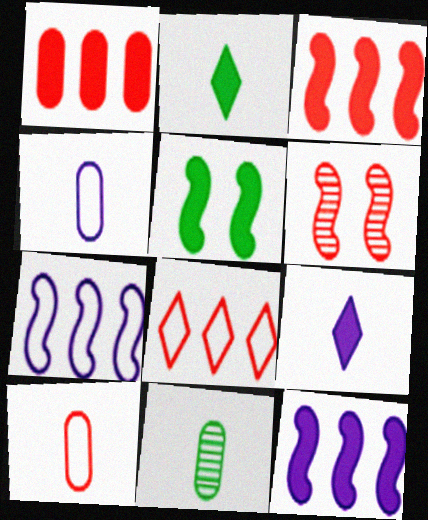[[1, 5, 9]]